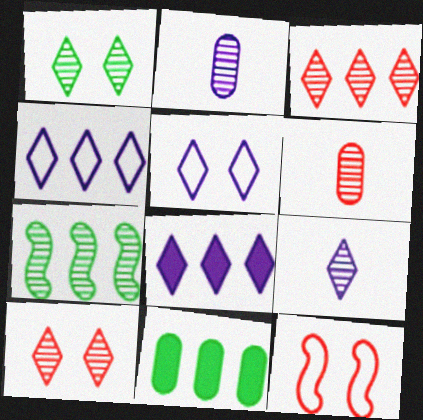[[1, 3, 9], 
[2, 7, 10], 
[5, 8, 9], 
[9, 11, 12]]